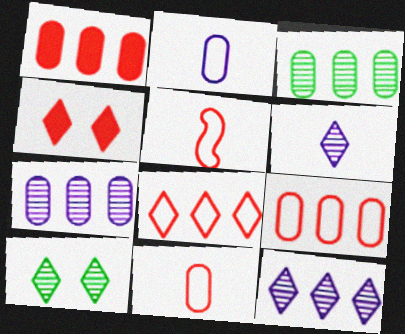[]